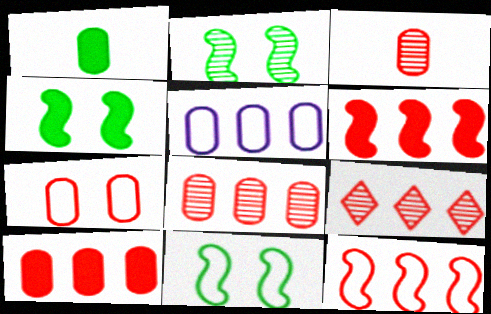[[2, 4, 11], 
[3, 7, 10], 
[9, 10, 12]]